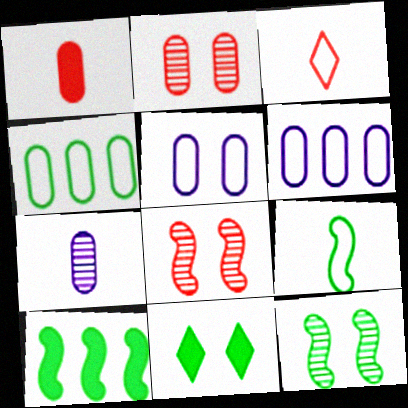[[5, 8, 11], 
[9, 10, 12]]